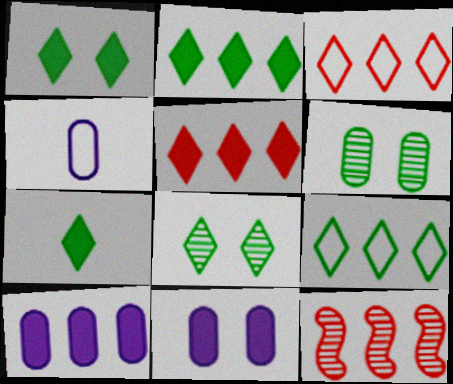[[1, 2, 7], 
[1, 4, 12], 
[7, 8, 9], 
[9, 10, 12]]